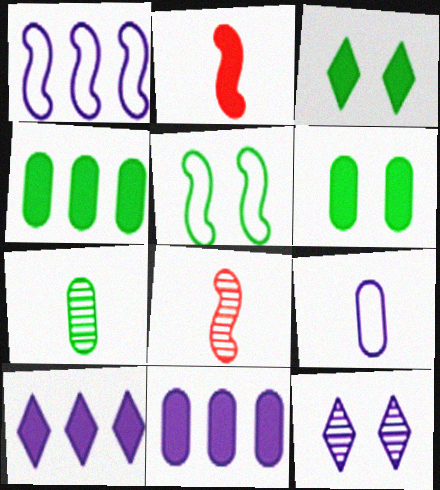[[2, 3, 11], 
[2, 6, 10]]